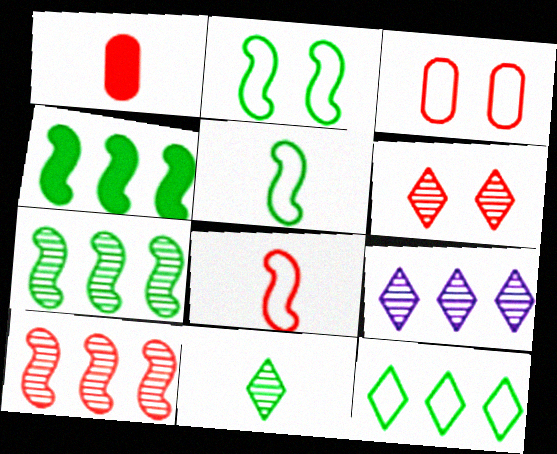[[1, 2, 9], 
[6, 9, 11]]